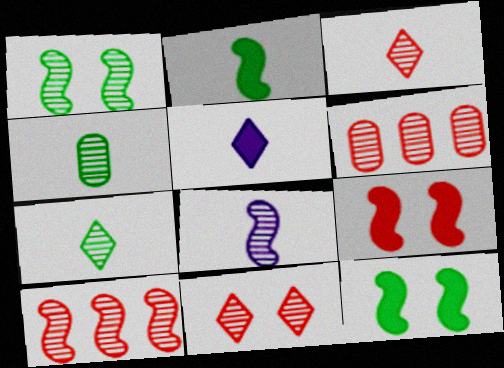[[1, 8, 10], 
[3, 4, 8]]